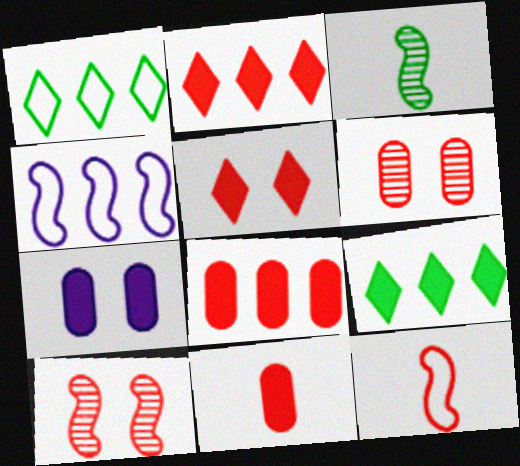[[2, 6, 12]]